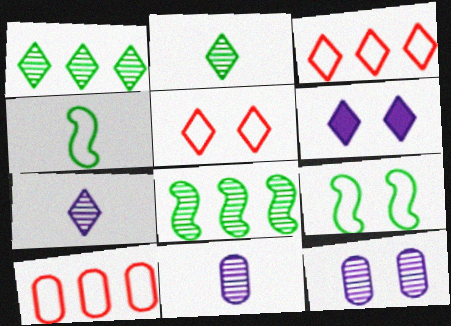[[2, 3, 6]]